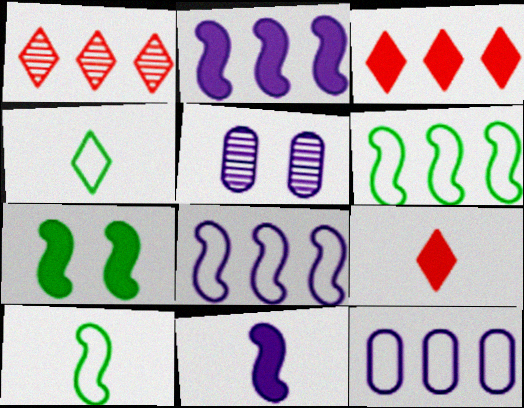[[3, 5, 10], 
[5, 6, 9]]